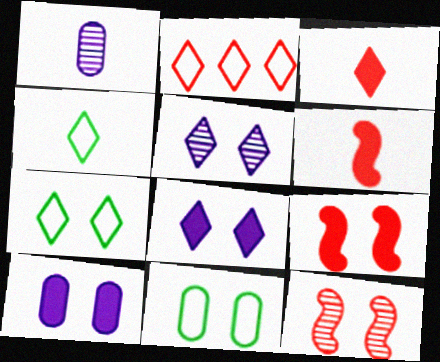[[1, 4, 6], 
[5, 9, 11], 
[7, 10, 12], 
[8, 11, 12]]